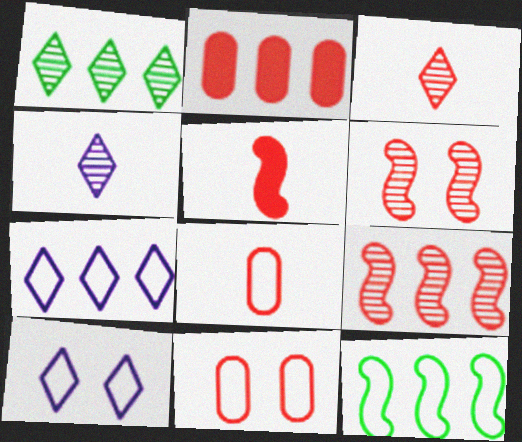[[3, 5, 8], 
[8, 10, 12]]